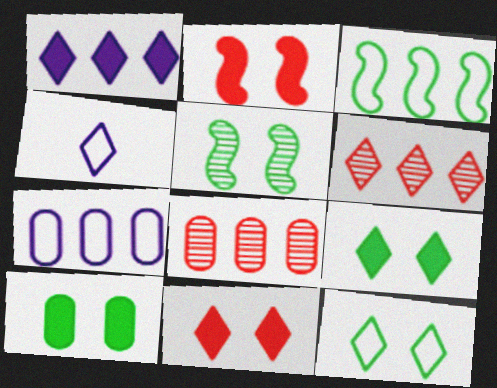[[1, 3, 8], 
[4, 6, 9], 
[5, 10, 12]]